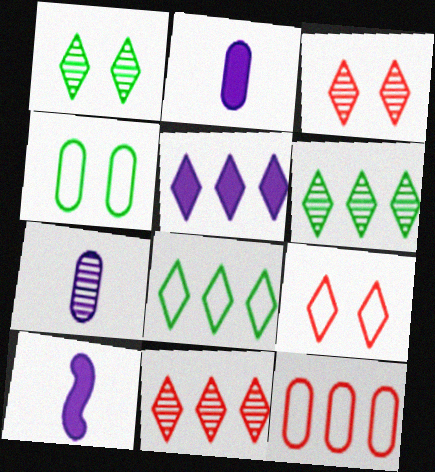[[1, 10, 12], 
[4, 10, 11], 
[5, 8, 11]]